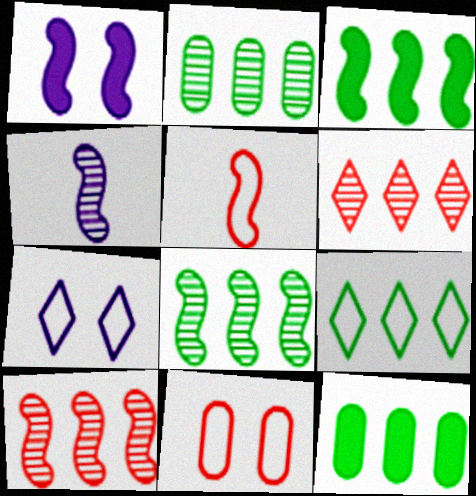[[1, 5, 8], 
[2, 3, 9], 
[8, 9, 12]]